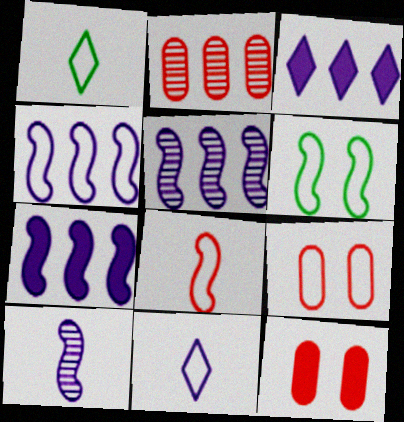[[1, 4, 9], 
[1, 5, 12], 
[4, 5, 7], 
[4, 6, 8]]